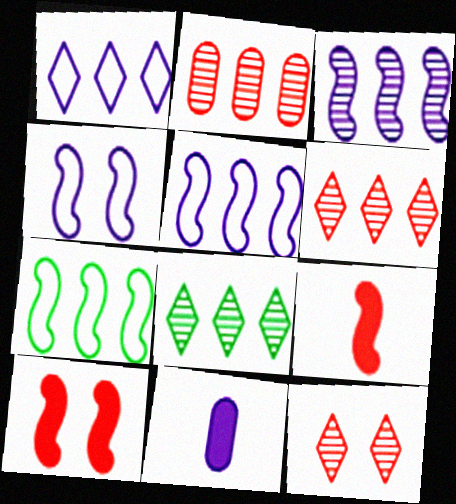[[2, 3, 8], 
[7, 11, 12]]